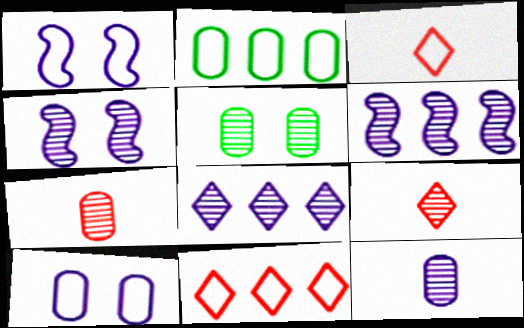[[1, 2, 3], 
[4, 8, 12], 
[5, 6, 9]]